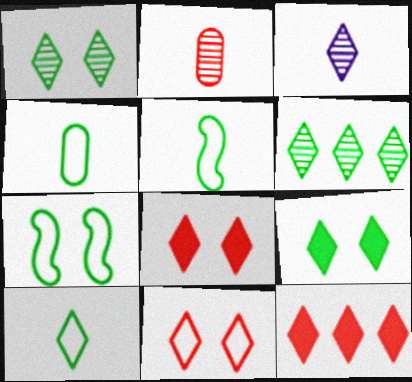[[4, 5, 10], 
[6, 9, 10]]